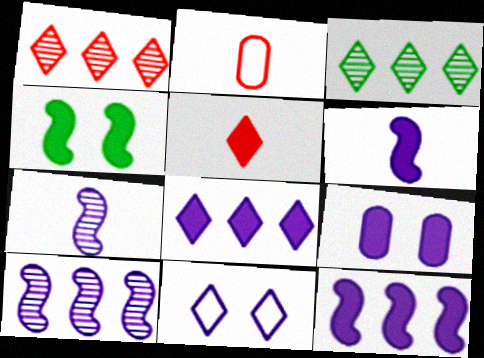[[3, 5, 11], 
[6, 8, 9]]